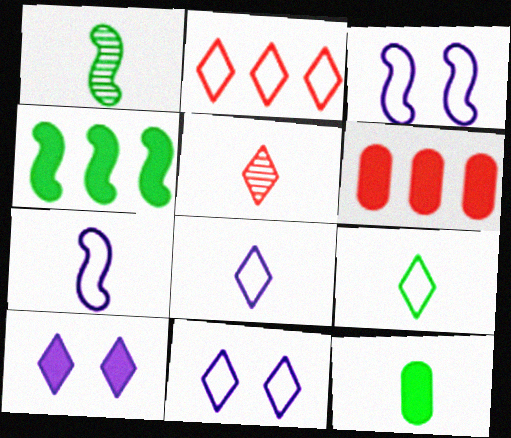[[1, 6, 11], 
[1, 9, 12], 
[2, 9, 11], 
[5, 7, 12]]